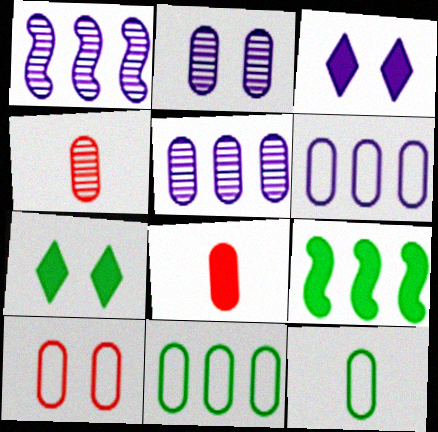[[2, 8, 11], 
[3, 8, 9], 
[6, 10, 12]]